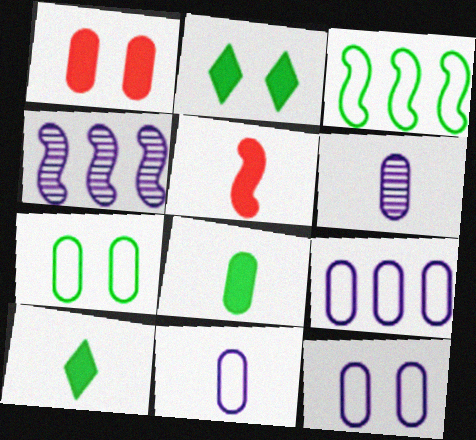[[9, 11, 12]]